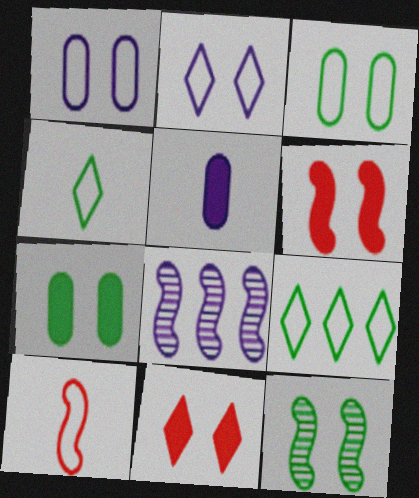[[1, 9, 10], 
[1, 11, 12], 
[2, 5, 8]]